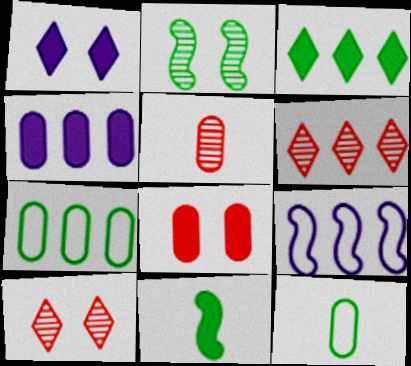[[2, 3, 12]]